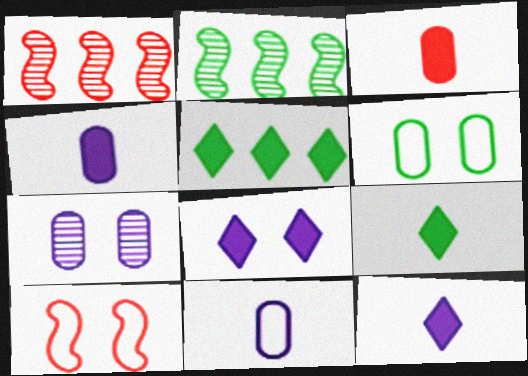[[1, 6, 12], 
[2, 6, 9]]